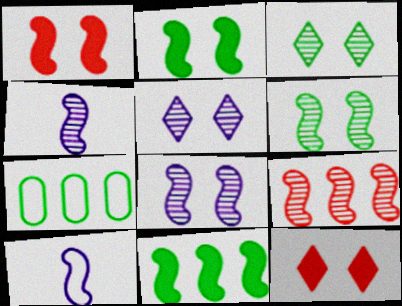[[2, 9, 10], 
[4, 6, 9], 
[4, 7, 12]]